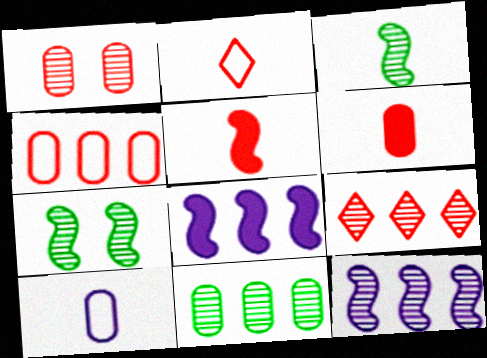[[1, 4, 6], 
[9, 11, 12]]